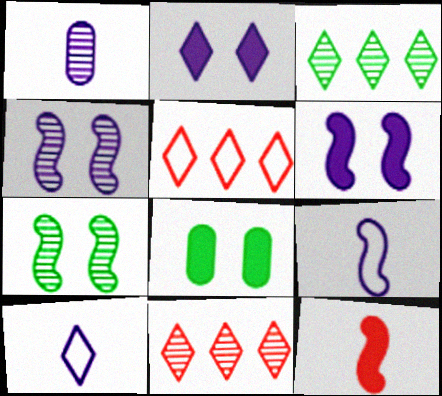[[1, 7, 11], 
[8, 9, 11]]